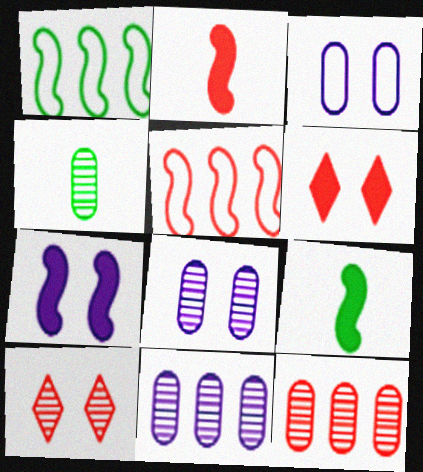[[4, 8, 12]]